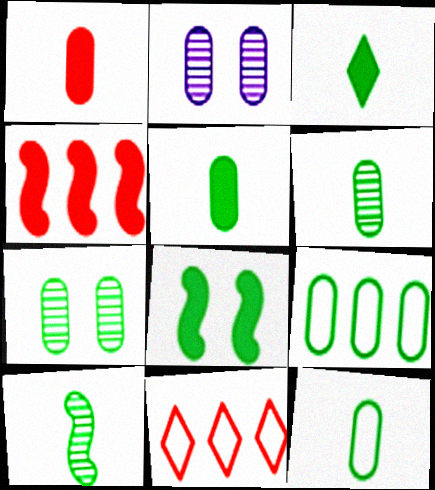[[1, 2, 9], 
[3, 10, 12], 
[5, 6, 12], 
[5, 7, 9]]